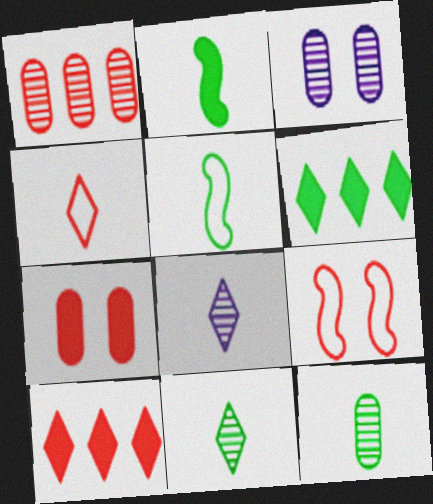[[1, 3, 12], 
[3, 5, 10]]